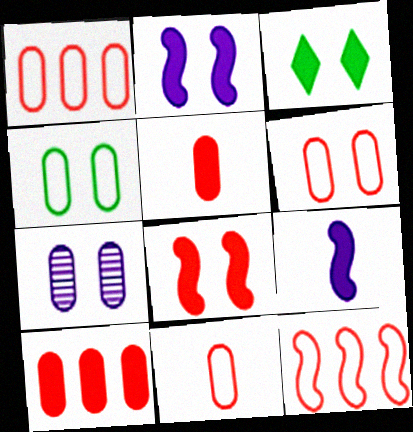[[1, 6, 11], 
[3, 9, 10]]